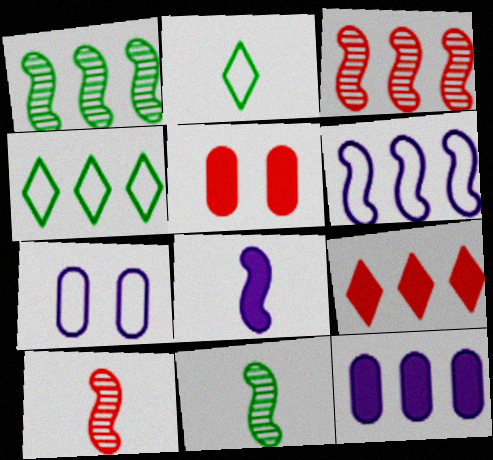[[3, 4, 12], 
[7, 9, 11]]